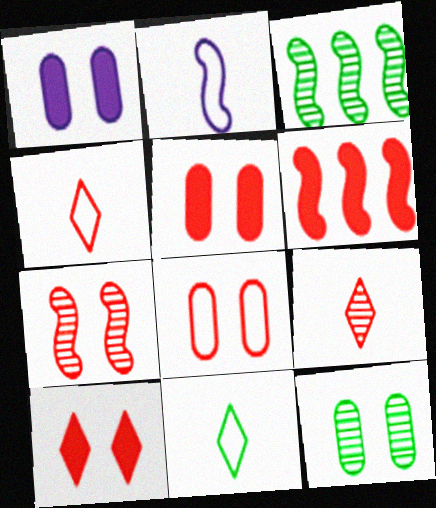[[1, 3, 4], 
[1, 8, 12], 
[6, 8, 9], 
[7, 8, 10]]